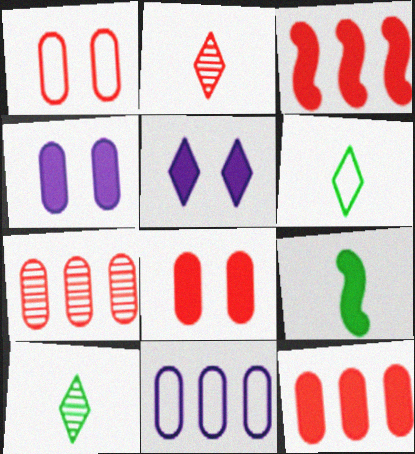[[1, 2, 3], 
[5, 9, 12]]